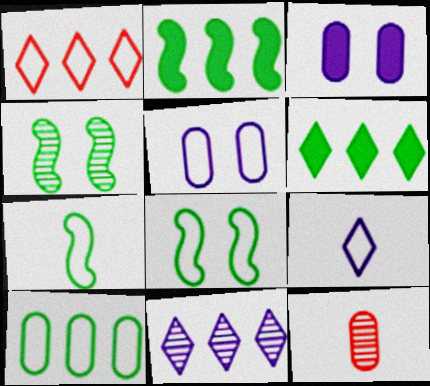[[1, 5, 7], 
[1, 6, 11], 
[2, 4, 7], 
[3, 10, 12], 
[4, 11, 12]]